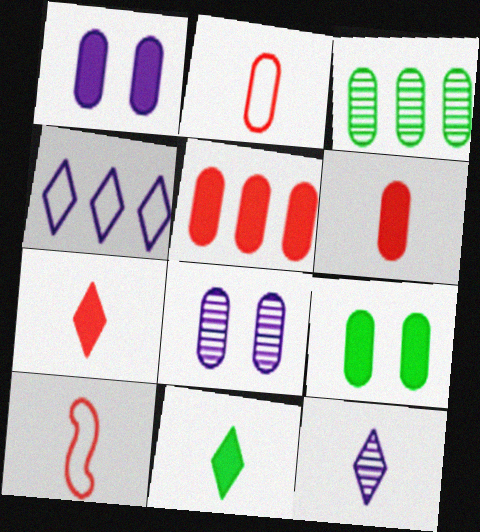[[1, 2, 3]]